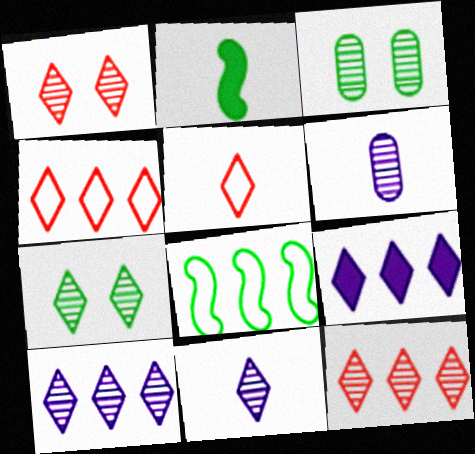[[2, 5, 6], 
[5, 7, 9], 
[7, 11, 12]]